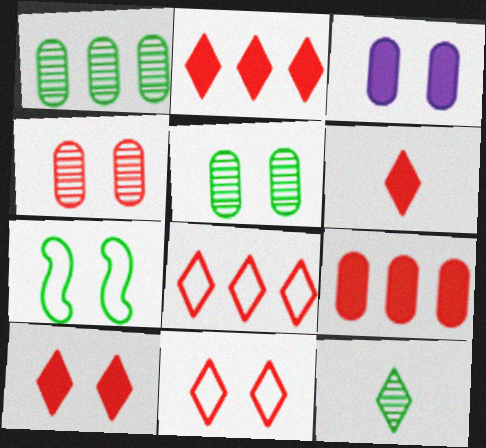[[2, 6, 10]]